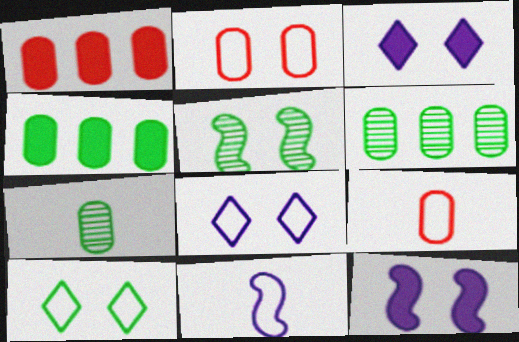[[2, 3, 5]]